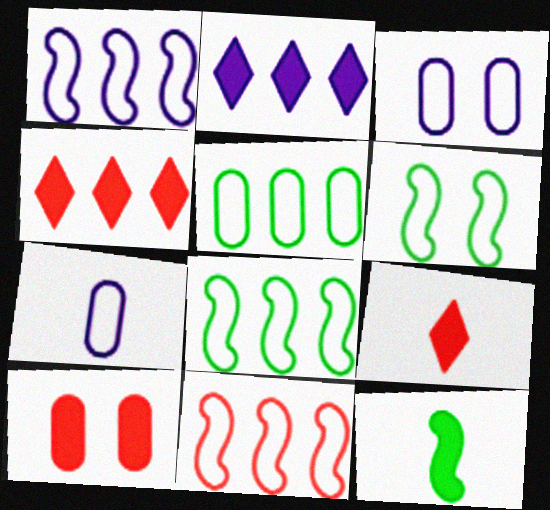[[1, 8, 11], 
[2, 10, 12]]